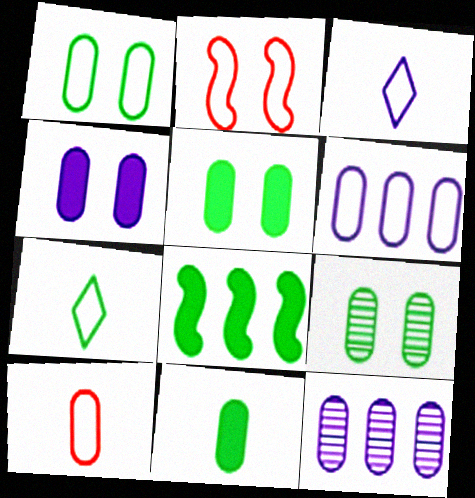[[1, 5, 9], 
[1, 6, 10], 
[2, 6, 7], 
[5, 10, 12], 
[7, 8, 9]]